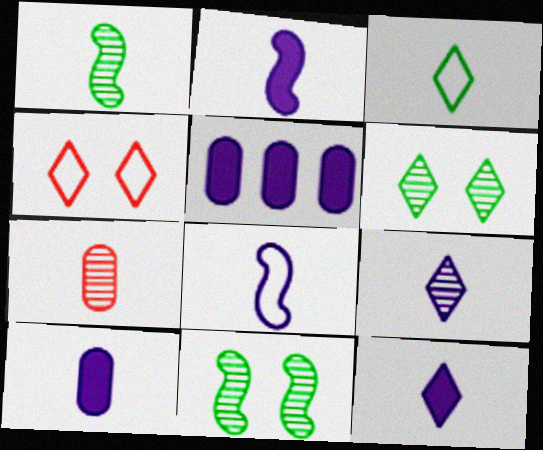[[1, 4, 5], 
[1, 7, 9], 
[2, 3, 7], 
[2, 10, 12], 
[8, 9, 10]]